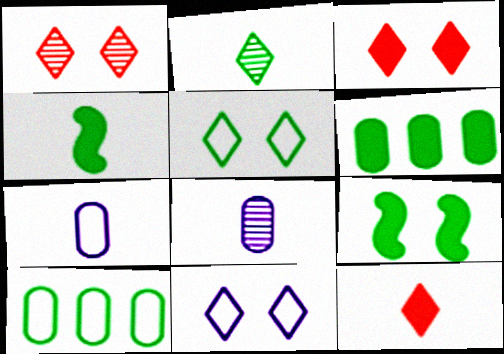[[2, 9, 10]]